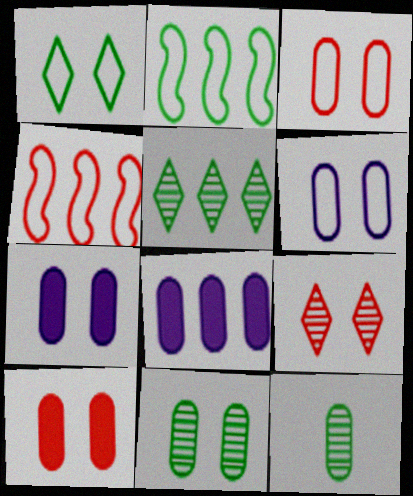[[3, 7, 11], 
[3, 8, 12], 
[4, 5, 8], 
[6, 10, 11]]